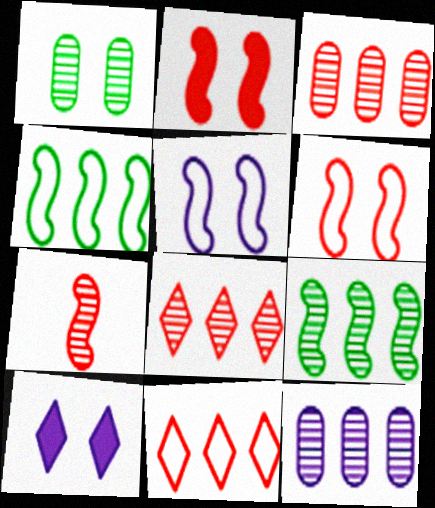[[1, 6, 10], 
[8, 9, 12]]